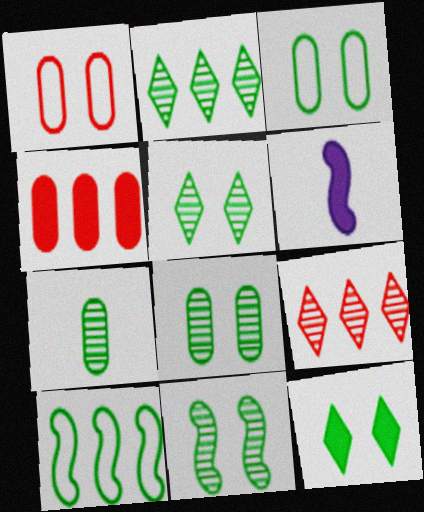[[1, 2, 6], 
[2, 7, 11], 
[3, 6, 9], 
[3, 11, 12], 
[4, 6, 12], 
[5, 8, 11], 
[7, 10, 12]]